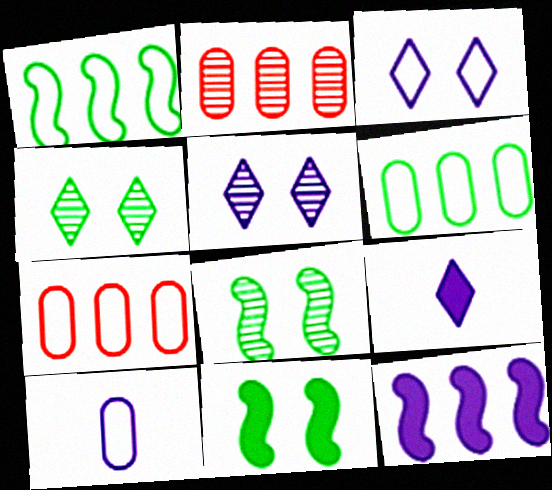[[5, 10, 12], 
[7, 8, 9]]